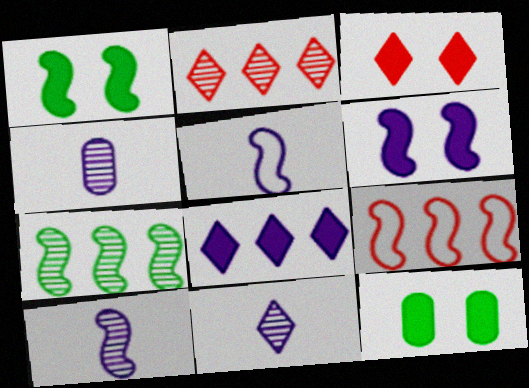[[1, 9, 10], 
[2, 5, 12], 
[3, 6, 12], 
[4, 10, 11], 
[9, 11, 12]]